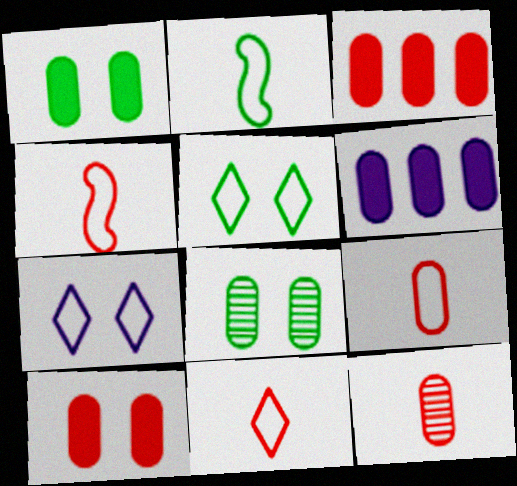[[4, 9, 11], 
[6, 8, 9]]